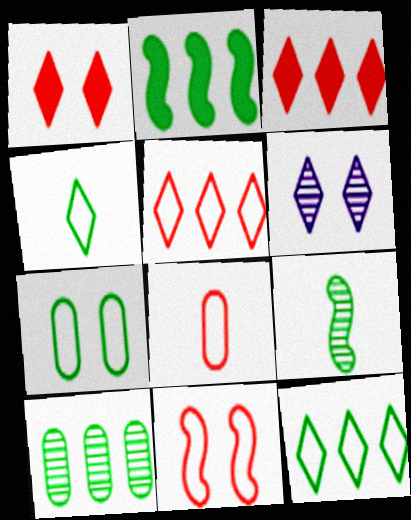[[2, 6, 8], 
[2, 10, 12], 
[3, 4, 6], 
[5, 8, 11]]